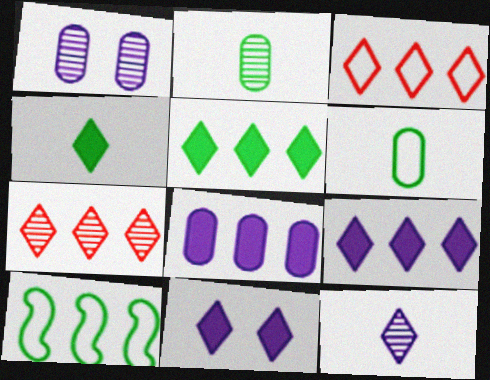[[7, 8, 10]]